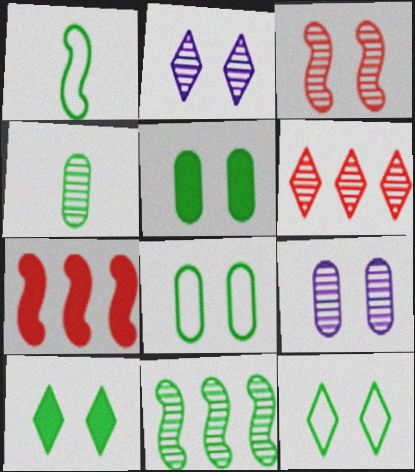[]